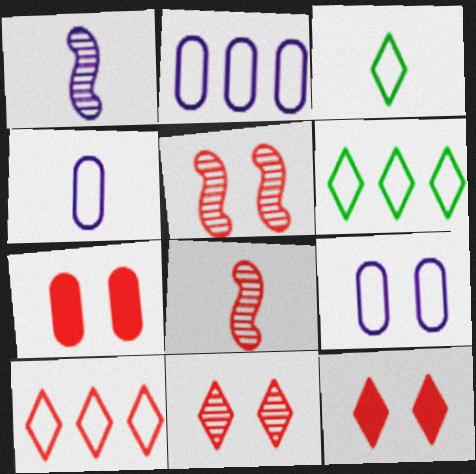[[1, 6, 7], 
[2, 4, 9], 
[7, 8, 10]]